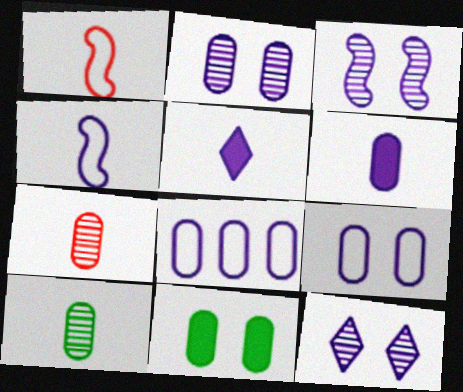[[1, 5, 10], 
[2, 3, 12], 
[2, 6, 8], 
[3, 5, 8], 
[7, 8, 11]]